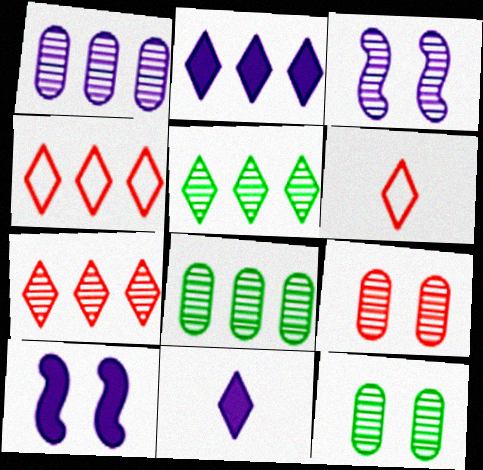[[2, 4, 5], 
[6, 8, 10]]